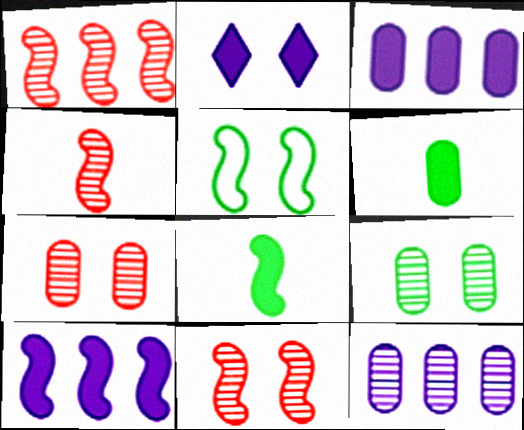[[1, 4, 11], 
[2, 5, 7], 
[4, 5, 10]]